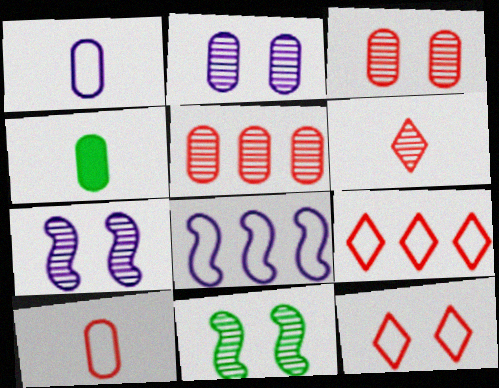[[4, 7, 9]]